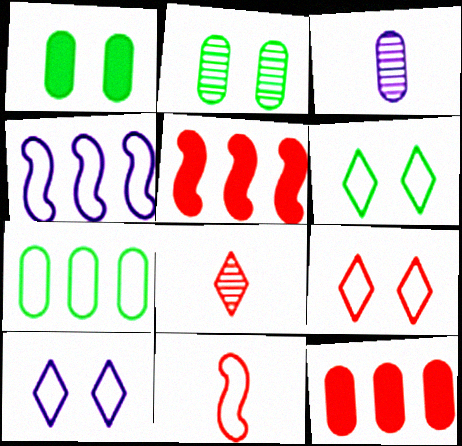[[1, 4, 8], 
[3, 5, 6], 
[6, 9, 10], 
[7, 10, 11]]